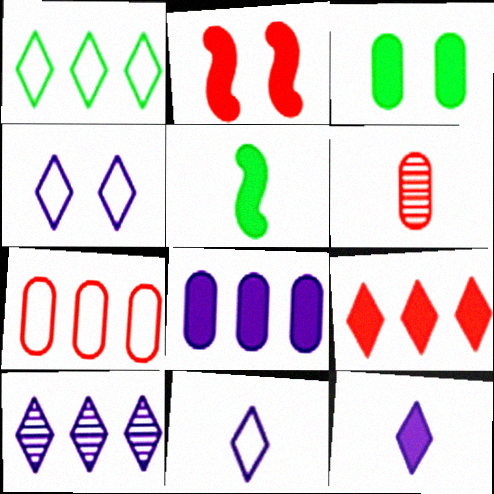[[1, 9, 10], 
[4, 10, 12], 
[5, 6, 11]]